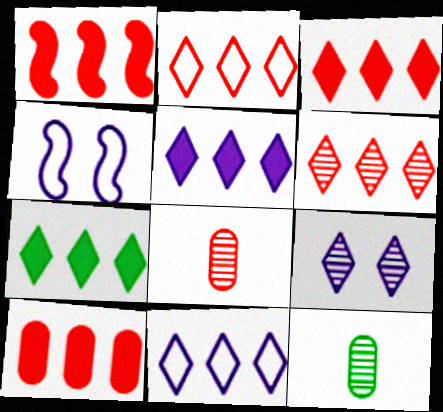[[1, 3, 10], 
[2, 3, 6], 
[3, 4, 12], 
[3, 5, 7], 
[4, 7, 8], 
[6, 7, 11]]